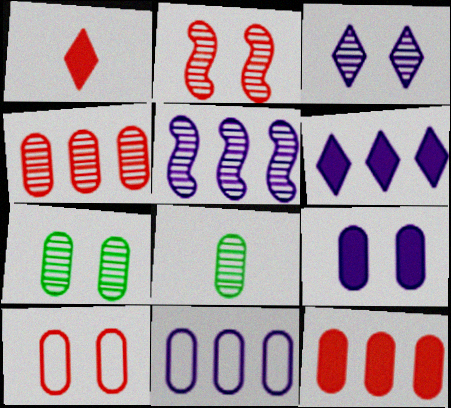[[2, 3, 7], 
[5, 6, 11], 
[7, 9, 10]]